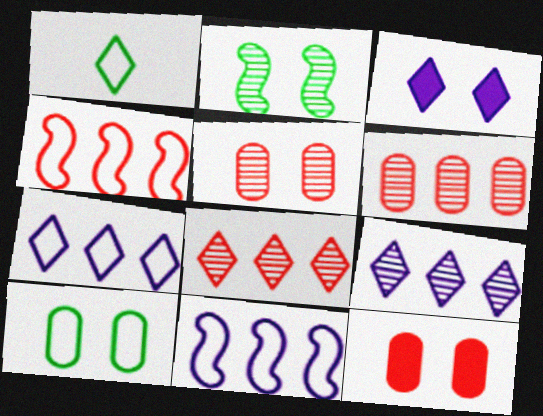[[1, 3, 8]]